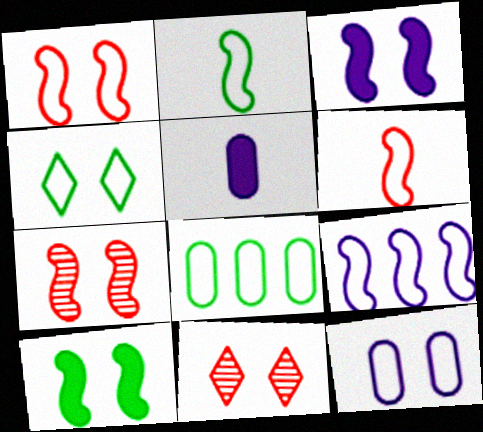[[1, 2, 9], 
[1, 4, 12], 
[2, 4, 8], 
[10, 11, 12]]